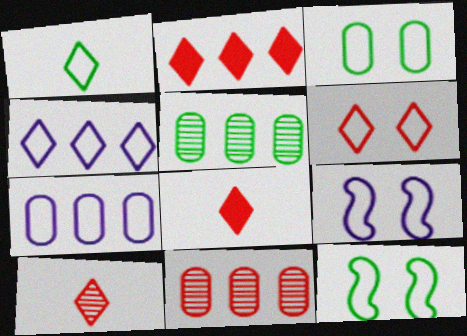[[1, 4, 6], 
[2, 6, 10], 
[3, 6, 9], 
[5, 8, 9]]